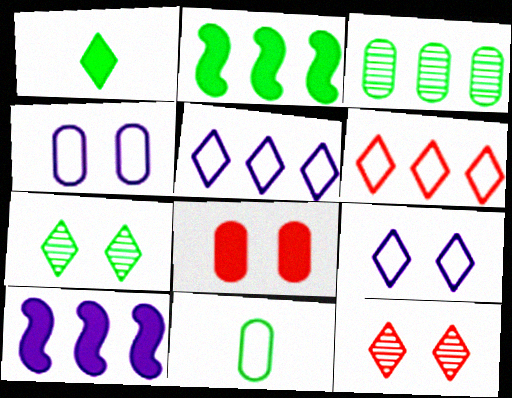[[1, 5, 12], 
[1, 8, 10], 
[2, 7, 11], 
[3, 6, 10], 
[10, 11, 12]]